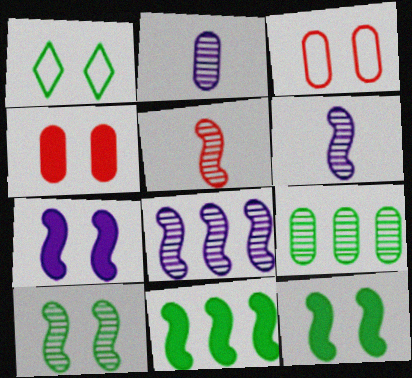[[5, 8, 10]]